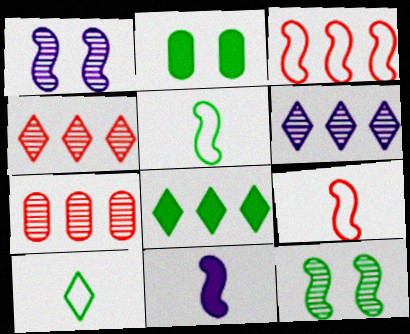[[2, 6, 9], 
[3, 11, 12]]